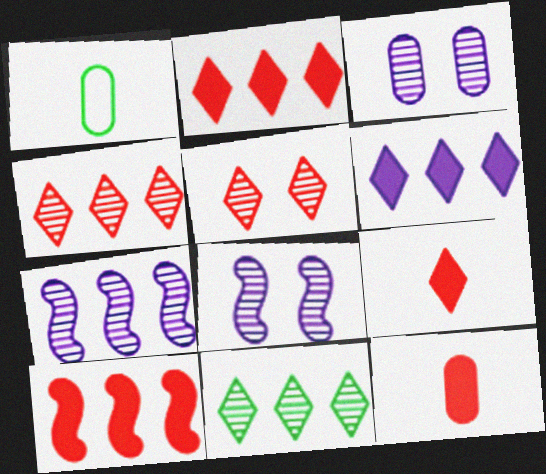[[1, 2, 8]]